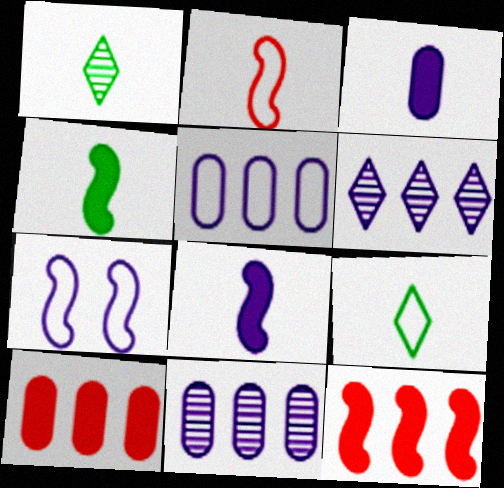[[1, 2, 3], 
[1, 7, 10], 
[3, 6, 7]]